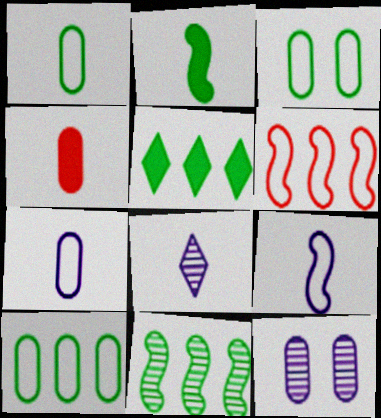[[1, 3, 10], 
[4, 10, 12], 
[5, 10, 11]]